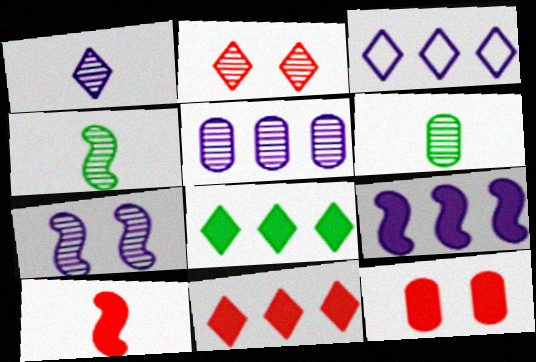[[1, 5, 7], 
[2, 4, 5], 
[3, 4, 12], 
[3, 5, 9], 
[10, 11, 12]]